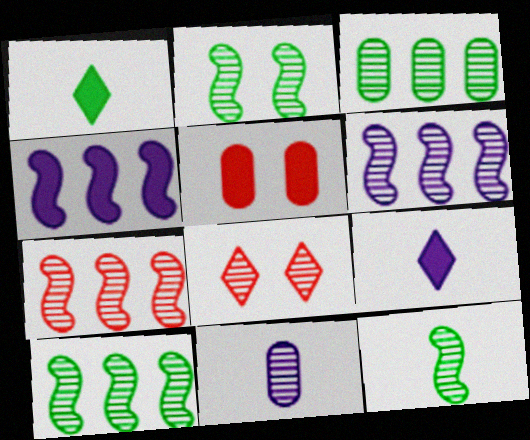[[1, 4, 5], 
[2, 10, 12], 
[6, 7, 10], 
[8, 10, 11]]